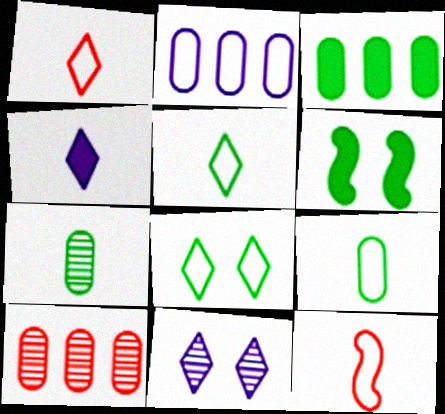[[2, 3, 10], 
[2, 8, 12], 
[3, 11, 12], 
[4, 7, 12]]